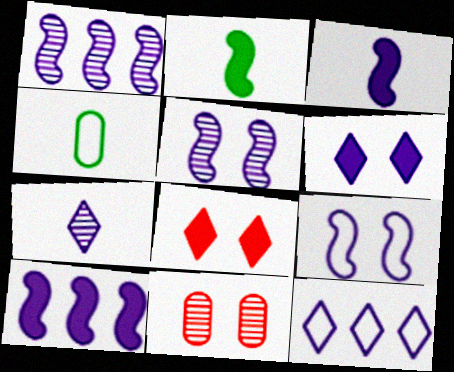[[1, 3, 9], 
[1, 4, 8], 
[2, 11, 12], 
[6, 7, 12]]